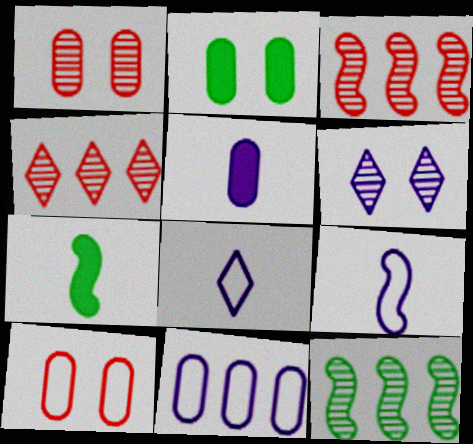[[2, 3, 8], 
[2, 4, 9]]